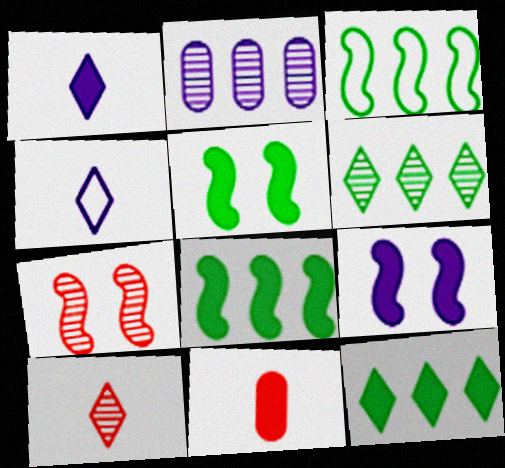[[2, 4, 9], 
[9, 11, 12]]